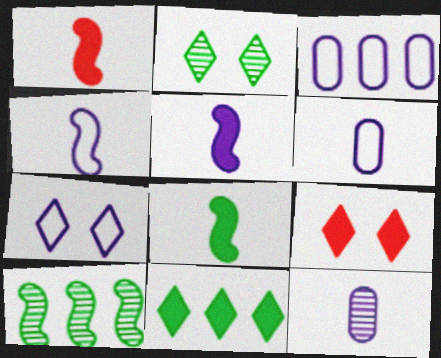[[1, 2, 3], 
[1, 5, 8], 
[2, 7, 9], 
[3, 4, 7], 
[6, 9, 10]]